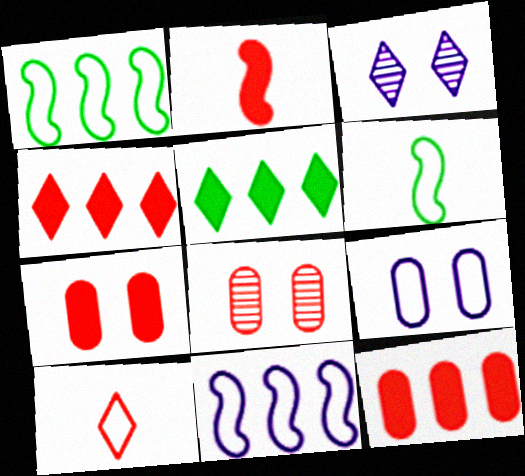[[1, 9, 10], 
[2, 4, 7], 
[3, 5, 10], 
[3, 6, 12]]